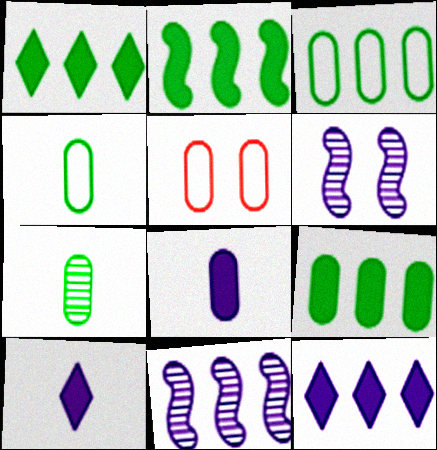[[1, 2, 9]]